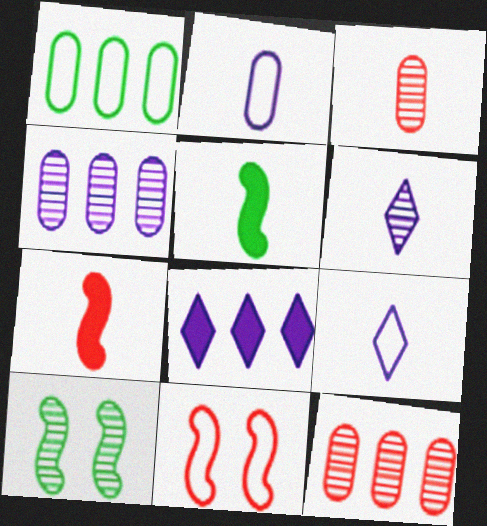[[1, 9, 11], 
[3, 5, 9], 
[6, 10, 12]]